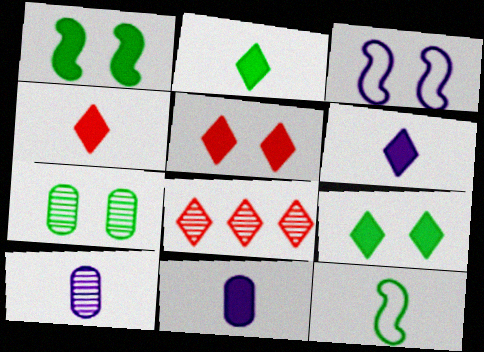[[2, 4, 6], 
[3, 5, 7], 
[4, 10, 12]]